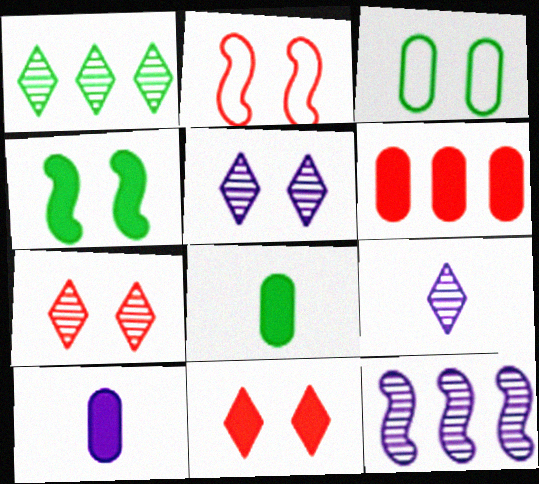[[1, 2, 10], 
[1, 7, 9]]